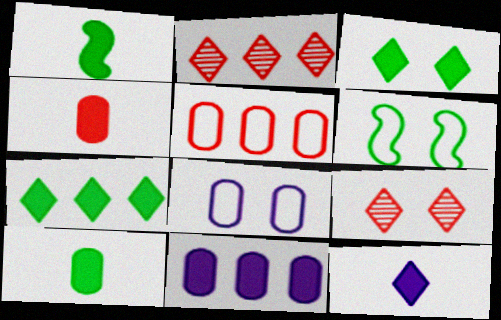[[1, 2, 8], 
[1, 4, 12]]